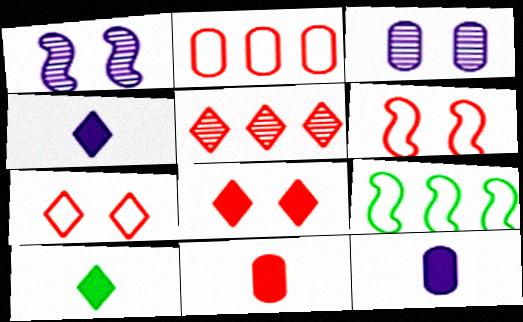[[1, 2, 10], 
[5, 6, 11]]